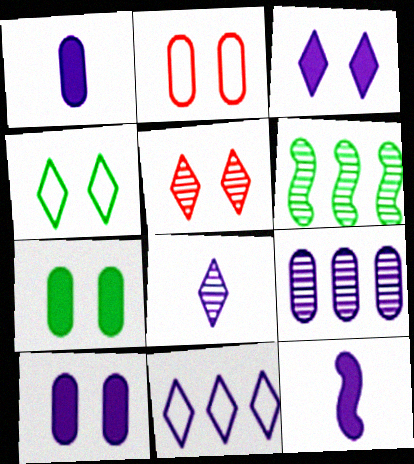[[3, 4, 5], 
[3, 8, 11]]